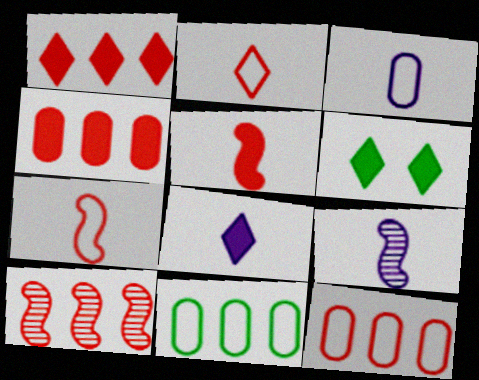[[1, 6, 8], 
[1, 10, 12], 
[3, 6, 10], 
[3, 8, 9], 
[6, 9, 12]]